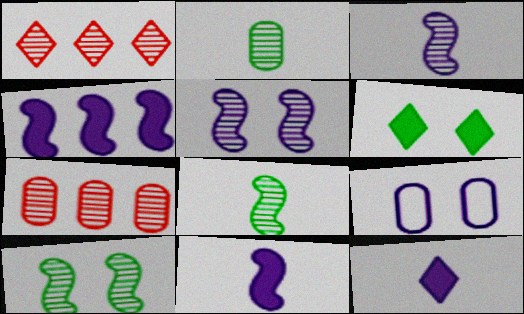[[1, 2, 5]]